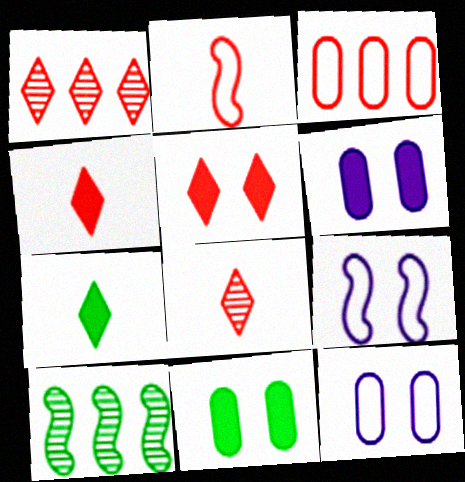[[4, 10, 12]]